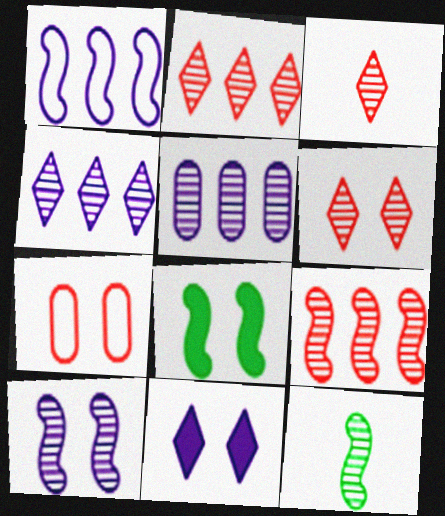[[2, 3, 6], 
[5, 6, 12], 
[9, 10, 12]]